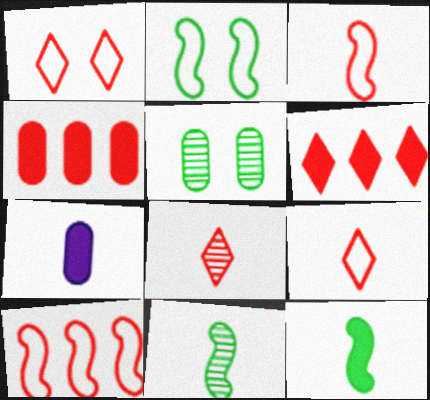[[1, 6, 8], 
[7, 9, 11]]